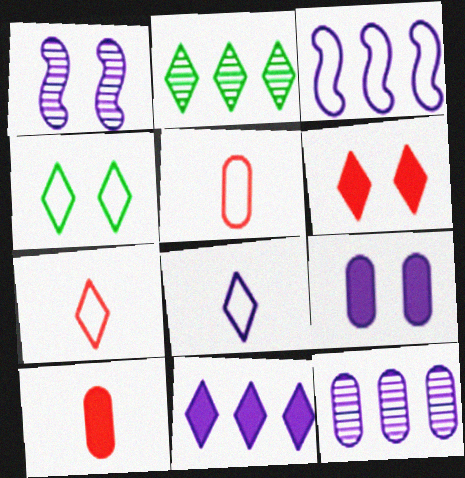[[2, 6, 8], 
[3, 4, 5], 
[3, 11, 12]]